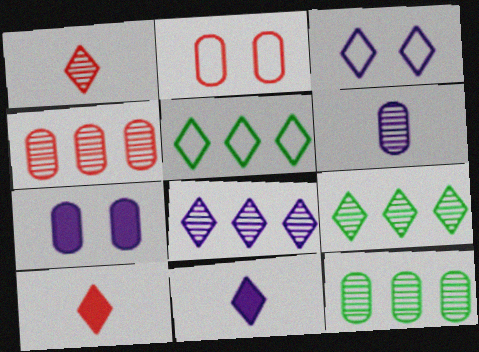[[3, 8, 11], 
[3, 9, 10]]